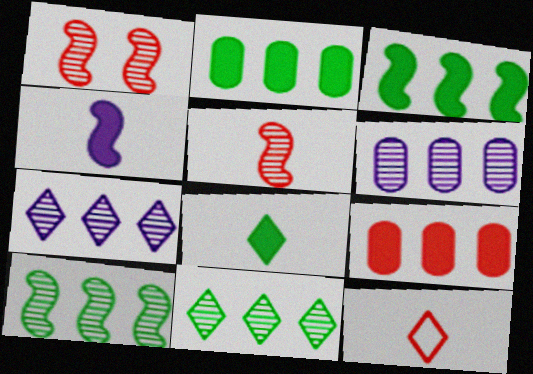[[1, 9, 12]]